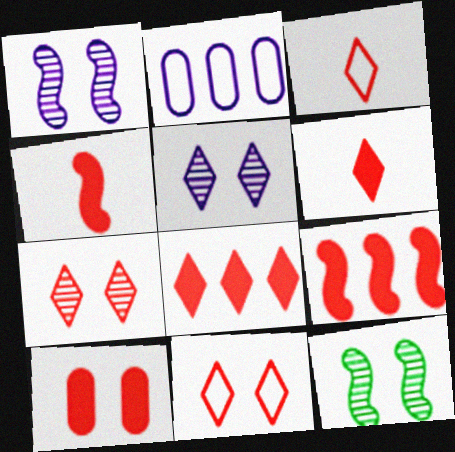[[2, 6, 12], 
[3, 7, 8], 
[4, 8, 10], 
[6, 9, 10]]